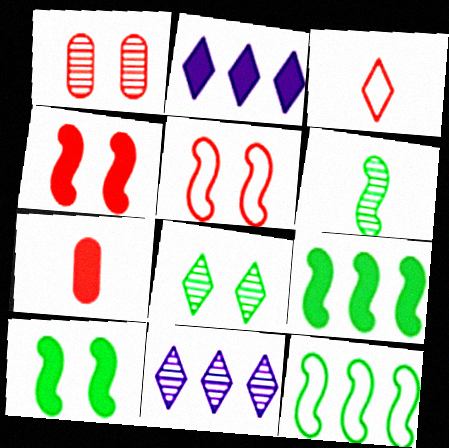[[1, 6, 11], 
[2, 3, 8], 
[2, 7, 10], 
[6, 10, 12]]